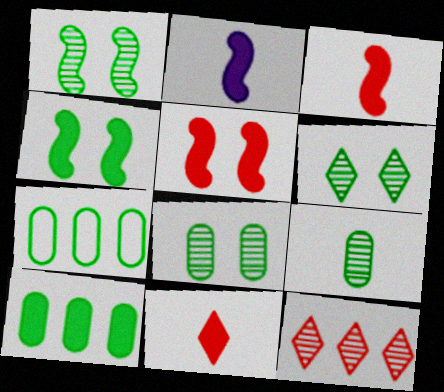[[1, 6, 8]]